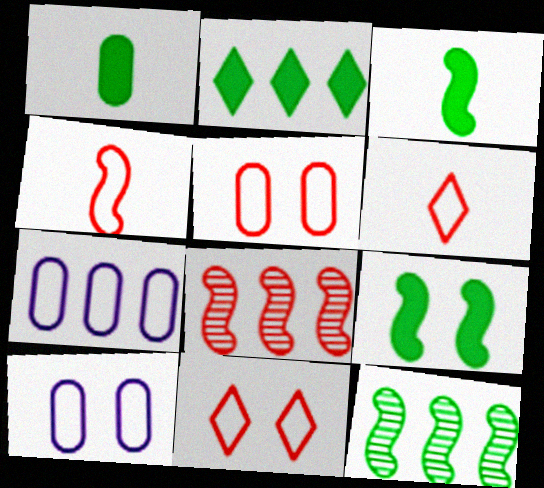[[1, 2, 9], 
[2, 7, 8]]